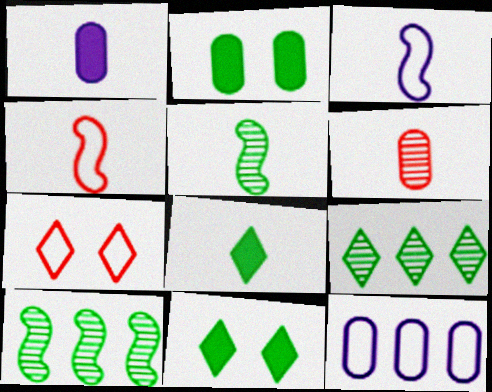[[1, 7, 10], 
[2, 6, 12], 
[3, 6, 8]]